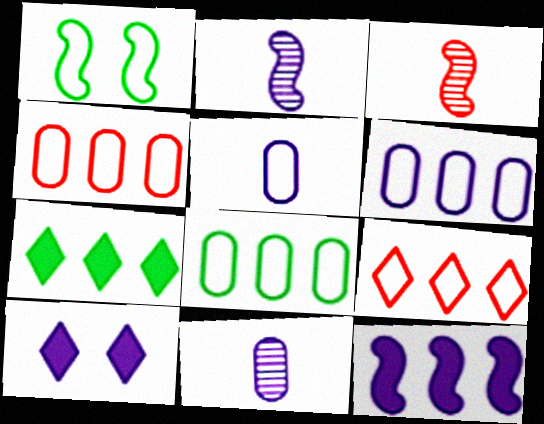[[1, 3, 12], 
[1, 5, 9], 
[2, 6, 10], 
[3, 8, 10], 
[4, 6, 8]]